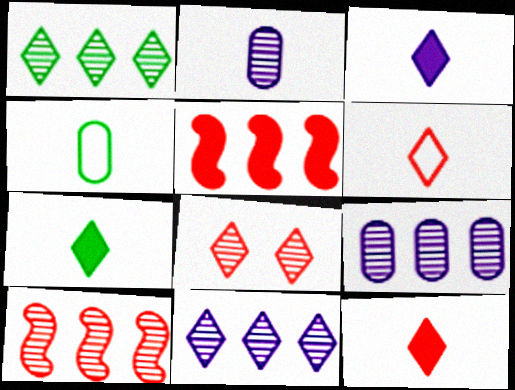[[1, 9, 10], 
[3, 7, 12]]